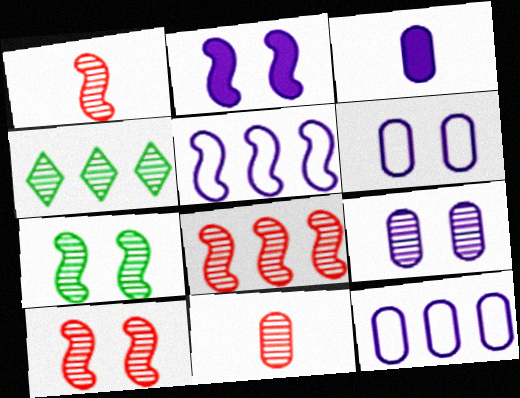[[1, 4, 9], 
[1, 8, 10], 
[3, 9, 12]]